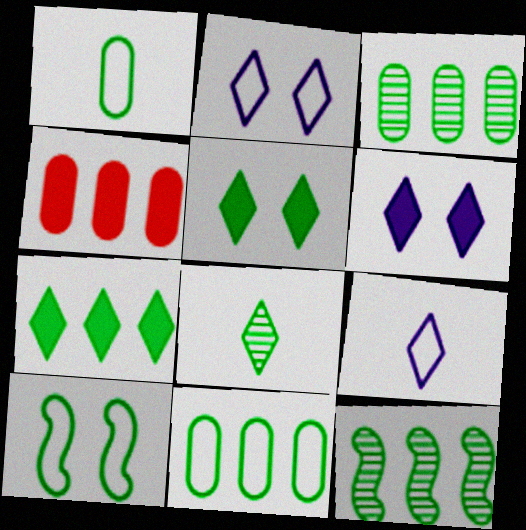[[1, 5, 12], 
[7, 11, 12]]